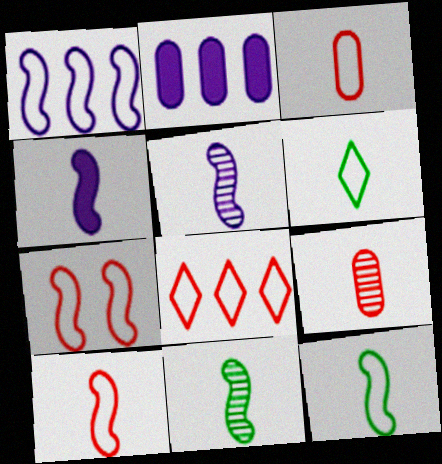[[1, 7, 12], 
[3, 7, 8], 
[4, 6, 9], 
[4, 10, 11]]